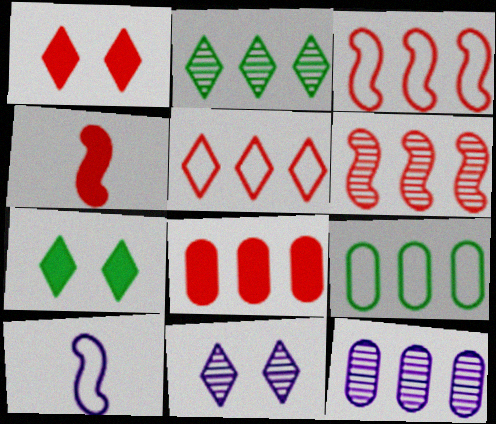[[1, 4, 8], 
[2, 6, 12], 
[4, 9, 11], 
[5, 6, 8], 
[8, 9, 12]]